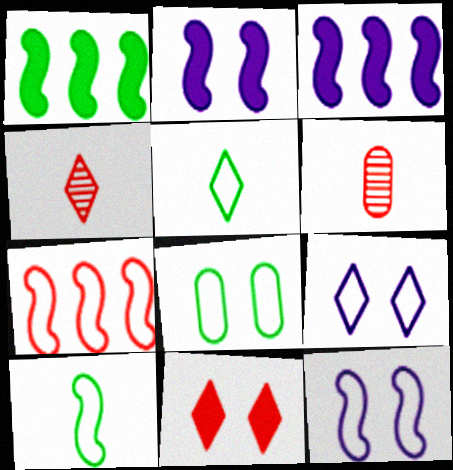[[1, 6, 9], 
[3, 4, 8], 
[6, 7, 11], 
[7, 10, 12]]